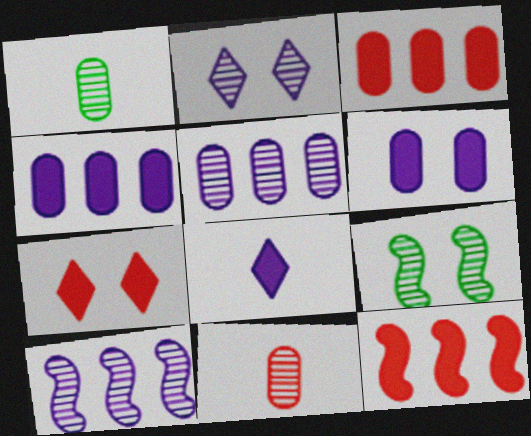[]